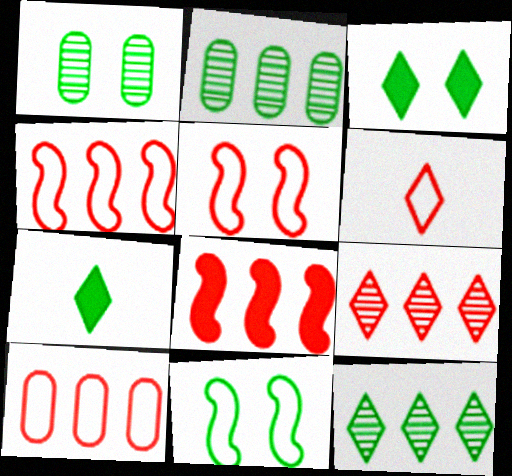[[1, 3, 11], 
[2, 7, 11], 
[5, 6, 10], 
[8, 9, 10]]